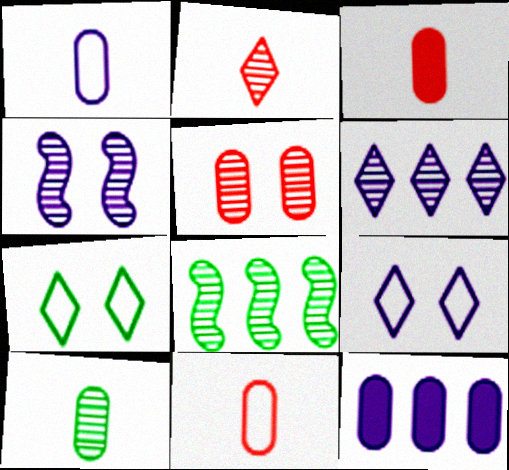[[1, 3, 10], 
[3, 8, 9]]